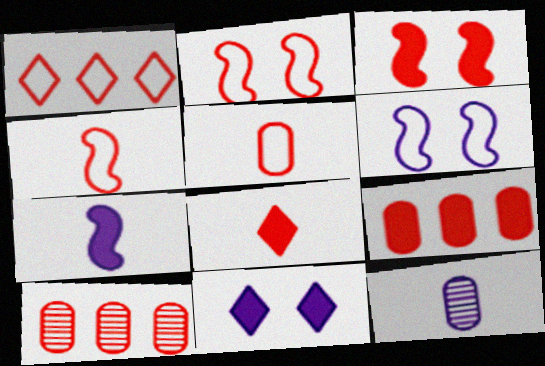[[1, 2, 5], 
[2, 8, 10], 
[3, 8, 9]]